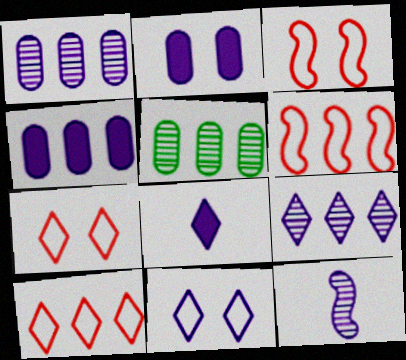[[3, 5, 8], 
[4, 11, 12], 
[8, 9, 11]]